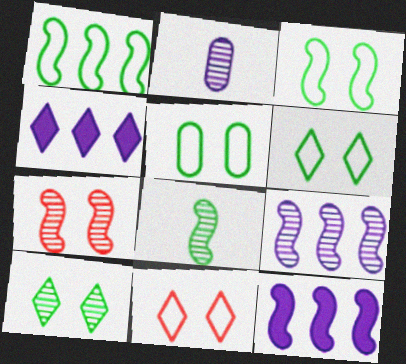[[3, 5, 6], 
[7, 8, 9]]